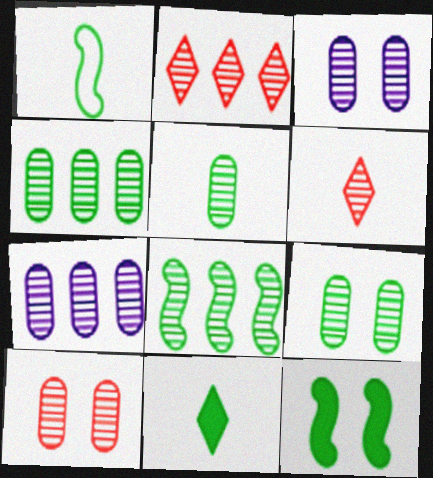[[1, 5, 11], 
[1, 8, 12], 
[2, 7, 8], 
[3, 6, 8], 
[3, 9, 10], 
[4, 5, 9], 
[5, 7, 10]]